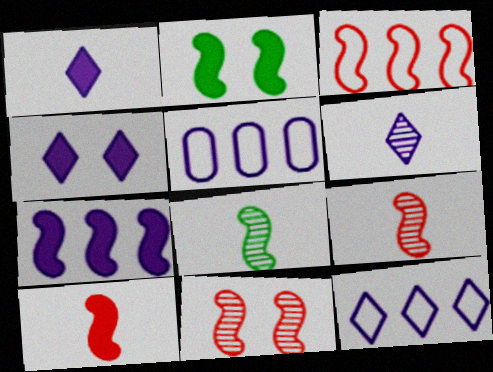[[2, 7, 10], 
[3, 10, 11], 
[4, 6, 12]]